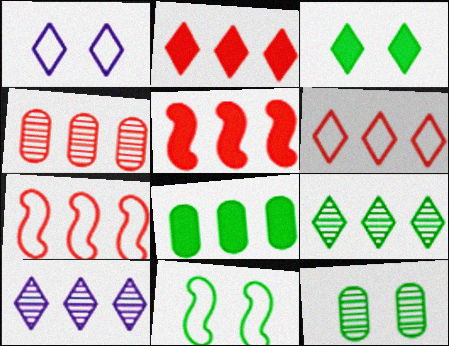[[2, 4, 7], 
[3, 11, 12], 
[4, 5, 6], 
[7, 8, 10]]